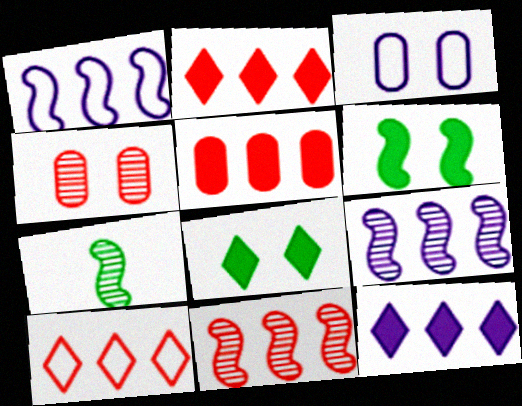[[2, 3, 7], 
[5, 10, 11]]